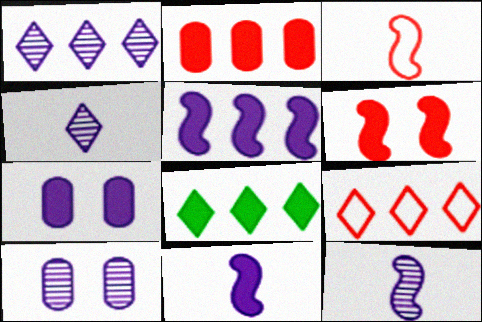[[1, 8, 9], 
[1, 10, 12], 
[2, 5, 8], 
[3, 8, 10]]